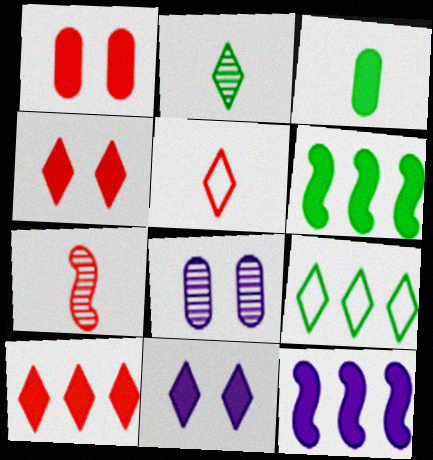[[3, 4, 12], 
[5, 6, 8]]